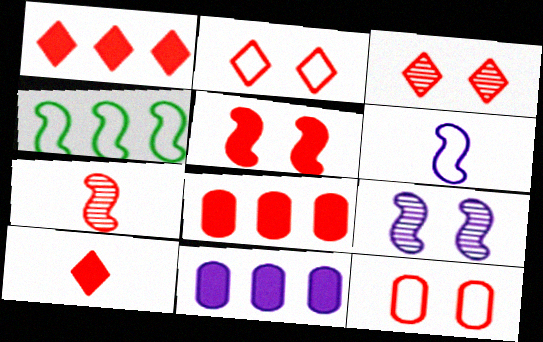[[1, 7, 12], 
[2, 7, 8], 
[3, 5, 12], 
[5, 8, 10]]